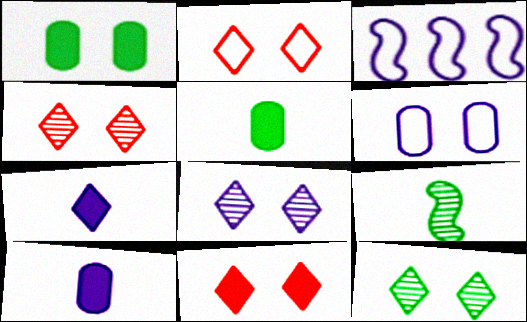[[2, 4, 11], 
[3, 4, 5], 
[3, 8, 10], 
[4, 8, 12]]